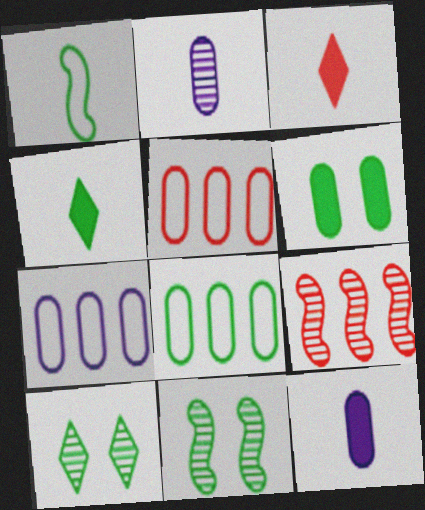[[1, 2, 3], 
[2, 5, 6], 
[2, 9, 10], 
[3, 7, 11], 
[4, 8, 11], 
[5, 7, 8]]